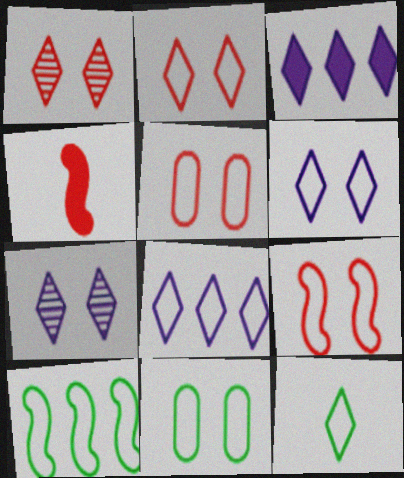[[1, 3, 12], 
[2, 5, 9], 
[2, 8, 12], 
[6, 9, 11], 
[10, 11, 12]]